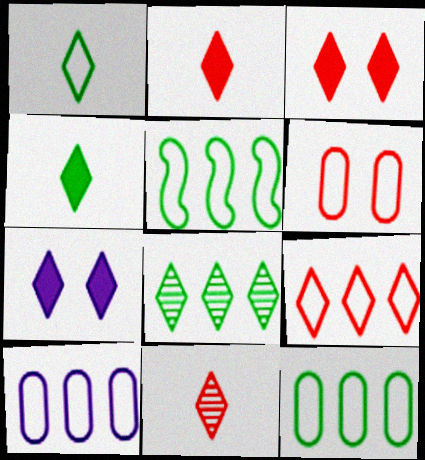[[3, 9, 11], 
[5, 9, 10]]